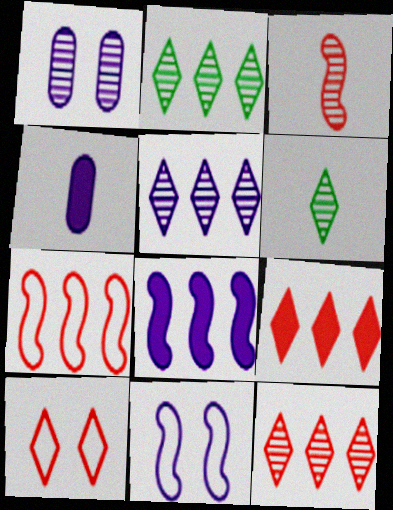[[1, 2, 3], 
[2, 5, 12], 
[4, 5, 11]]